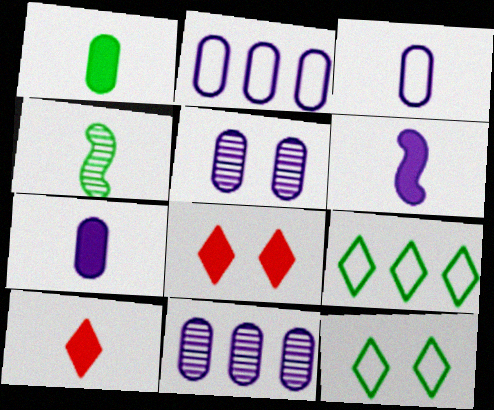[[1, 6, 10], 
[2, 4, 8], 
[2, 5, 7], 
[3, 4, 10]]